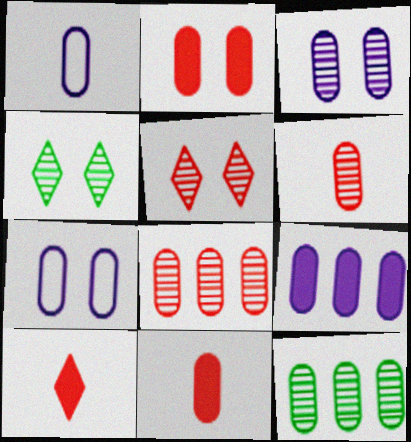[[1, 2, 12], 
[1, 3, 9], 
[3, 6, 12], 
[7, 11, 12]]